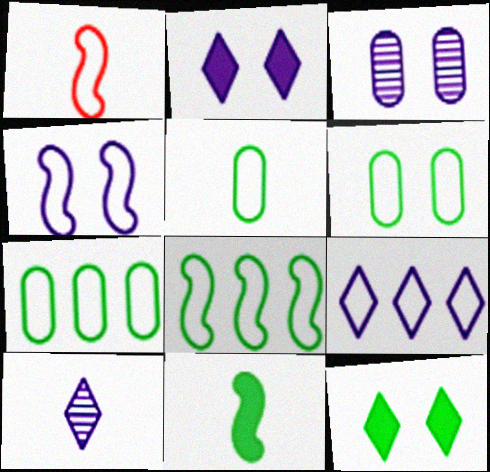[[1, 4, 8], 
[1, 6, 9], 
[2, 3, 4], 
[2, 9, 10], 
[5, 6, 7]]